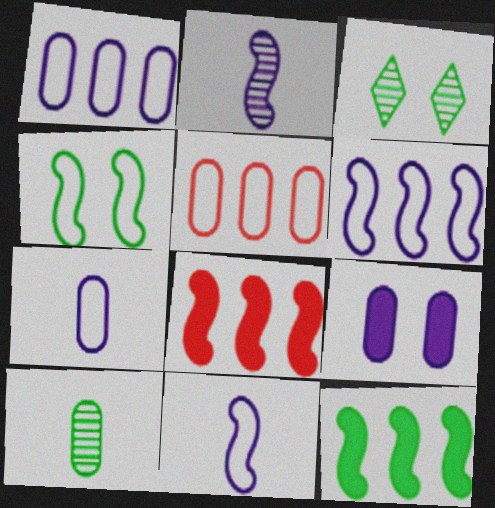[[2, 4, 8], 
[3, 7, 8], 
[5, 9, 10]]